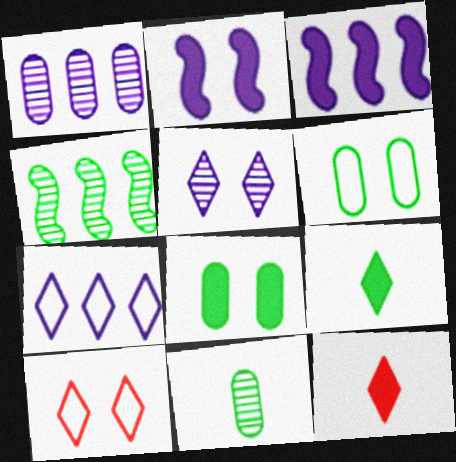[[1, 3, 7], 
[3, 8, 12], 
[3, 10, 11], 
[4, 6, 9]]